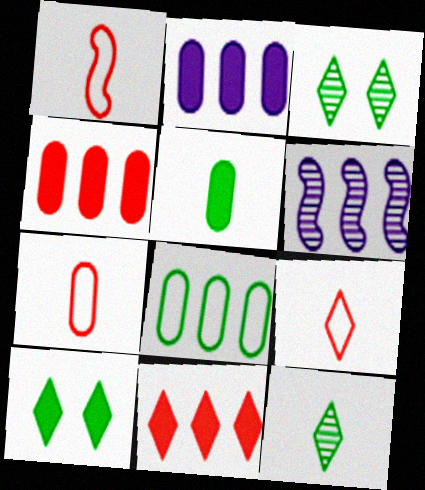[[1, 2, 3], 
[1, 7, 9], 
[6, 7, 10], 
[6, 8, 11]]